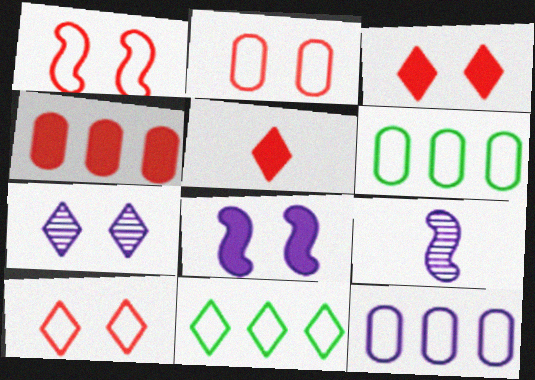[[1, 2, 10], 
[3, 6, 9], 
[5, 7, 11]]